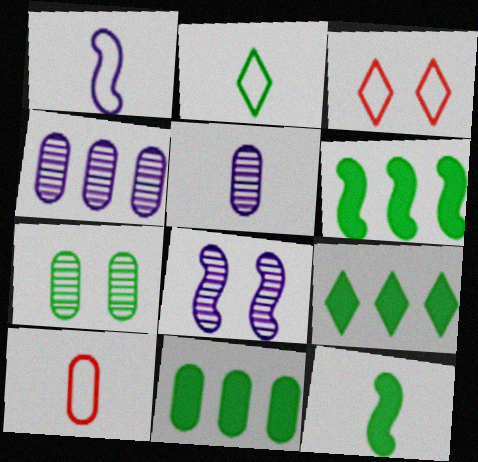[[1, 2, 10], 
[2, 6, 7], 
[3, 4, 12], 
[3, 5, 6], 
[6, 9, 11], 
[8, 9, 10]]